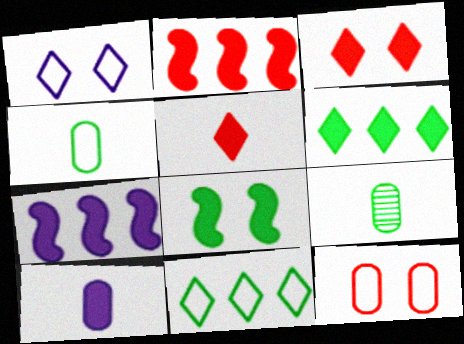[[1, 2, 9], 
[8, 9, 11]]